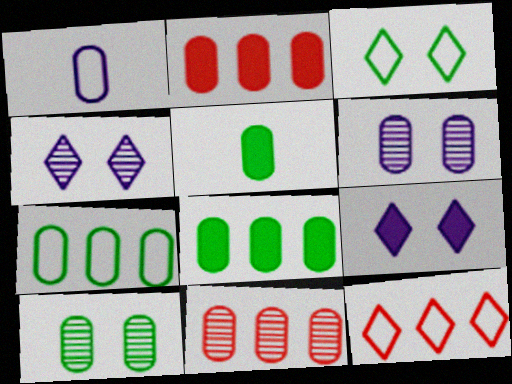[[1, 2, 10], 
[5, 7, 10]]